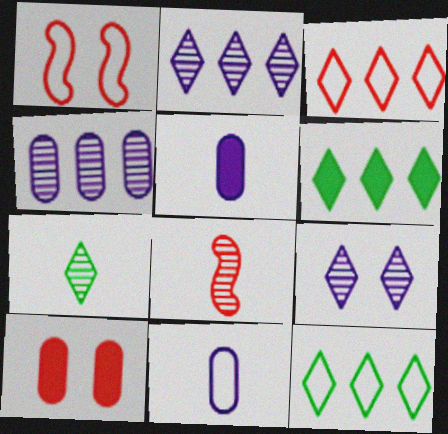[[1, 11, 12], 
[2, 3, 6], 
[3, 8, 10]]